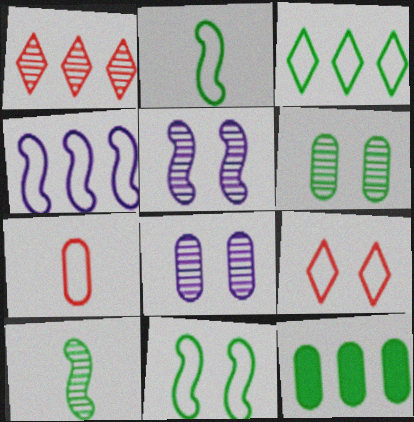[[1, 4, 12], 
[1, 8, 10], 
[7, 8, 12]]